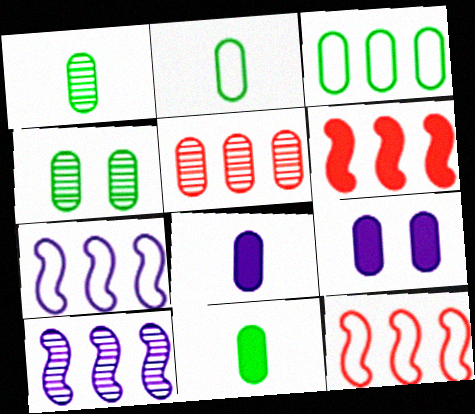[[1, 2, 11], 
[2, 5, 9], 
[3, 4, 11]]